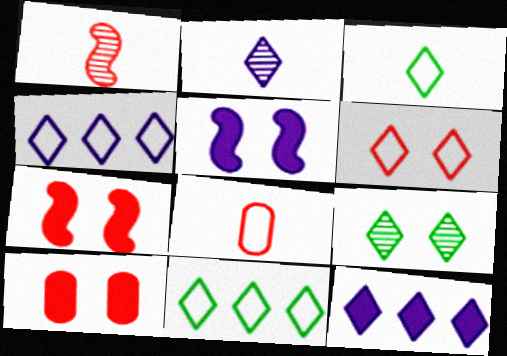[[3, 4, 6]]